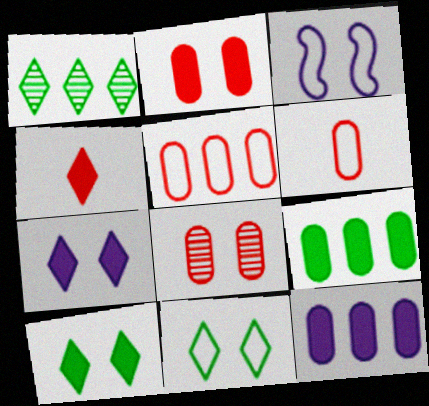[[3, 8, 10]]